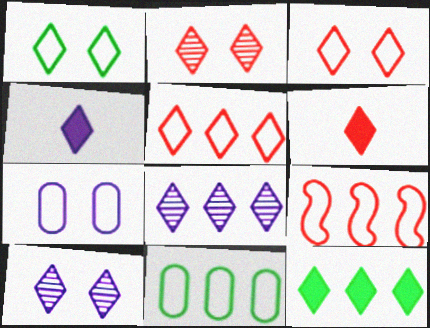[[1, 6, 8], 
[2, 5, 6], 
[5, 8, 12]]